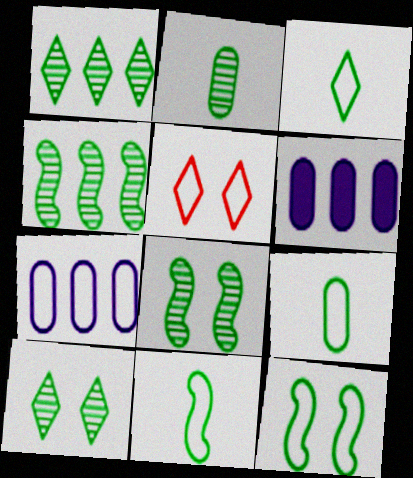[[1, 2, 8], 
[2, 4, 10], 
[3, 9, 11], 
[5, 7, 11]]